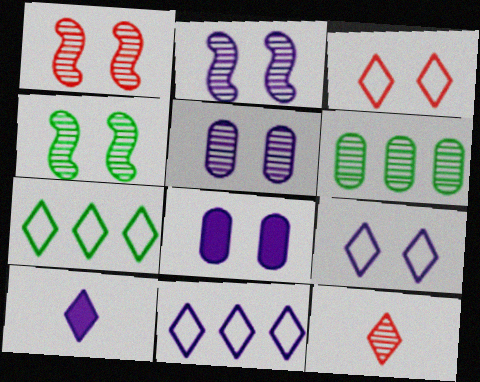[[1, 2, 4], 
[2, 6, 12], 
[2, 8, 9], 
[3, 4, 8]]